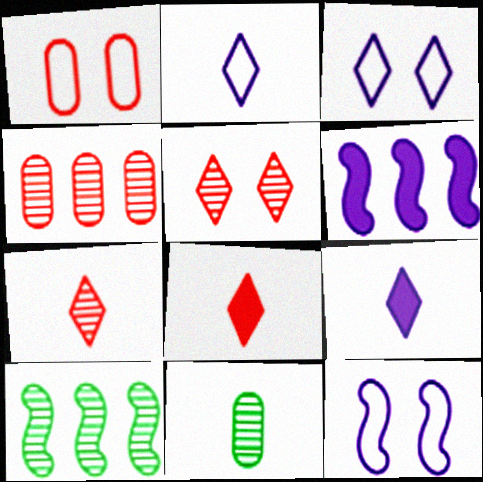[[1, 9, 10]]